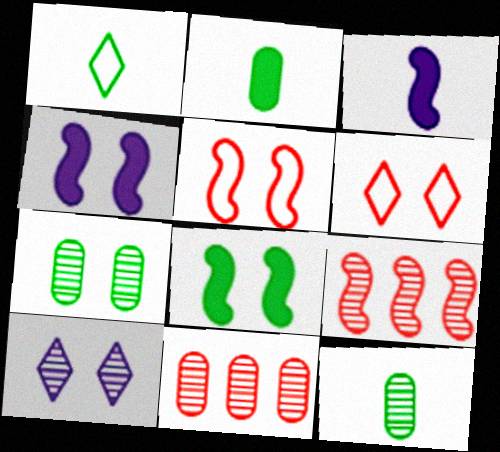[[1, 4, 11], 
[4, 6, 7], 
[9, 10, 12]]